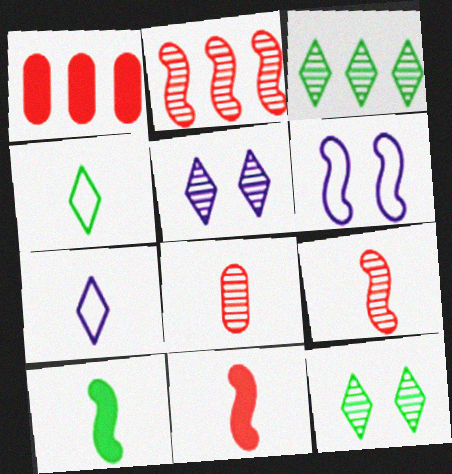[[2, 6, 10], 
[7, 8, 10]]